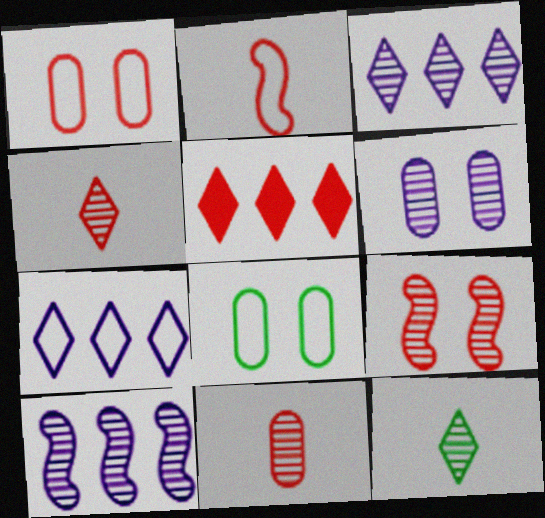[[2, 7, 8]]